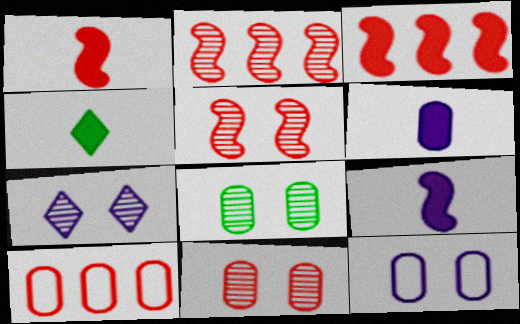[[1, 4, 6], 
[2, 4, 12], 
[5, 7, 8], 
[6, 8, 10]]